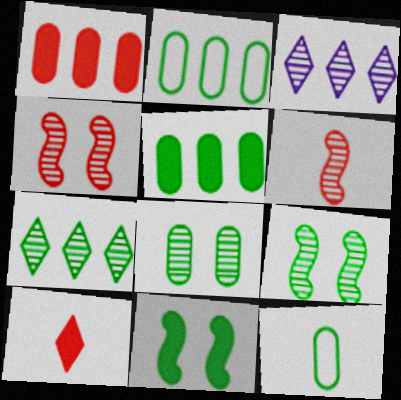[[3, 6, 8], 
[5, 8, 12], 
[7, 11, 12]]